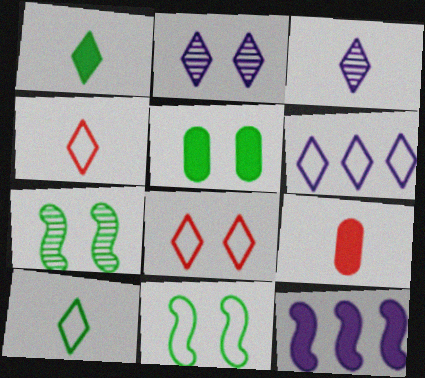[[1, 3, 4], 
[6, 7, 9], 
[6, 8, 10]]